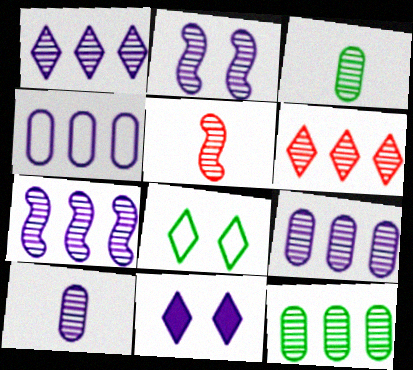[[1, 2, 10], 
[1, 7, 9], 
[2, 3, 6], 
[6, 7, 12]]